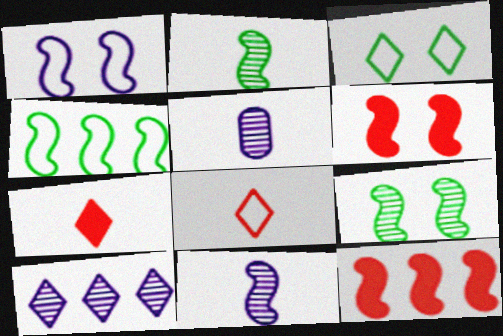[[1, 2, 12], 
[1, 6, 9], 
[3, 5, 12], 
[3, 7, 10], 
[4, 6, 11]]